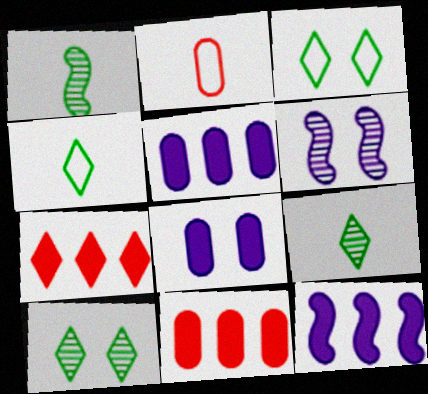[[2, 10, 12], 
[4, 6, 11]]